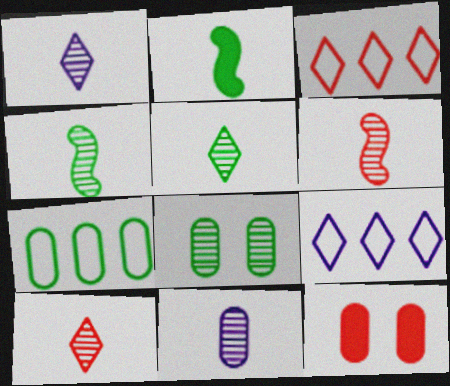[[1, 5, 10], 
[3, 6, 12], 
[4, 9, 12], 
[4, 10, 11], 
[5, 6, 11], 
[7, 11, 12]]